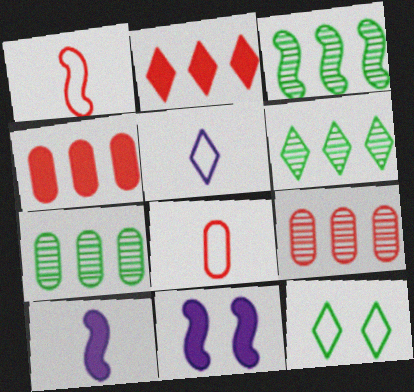[[1, 3, 11], 
[3, 6, 7], 
[6, 8, 11], 
[9, 10, 12]]